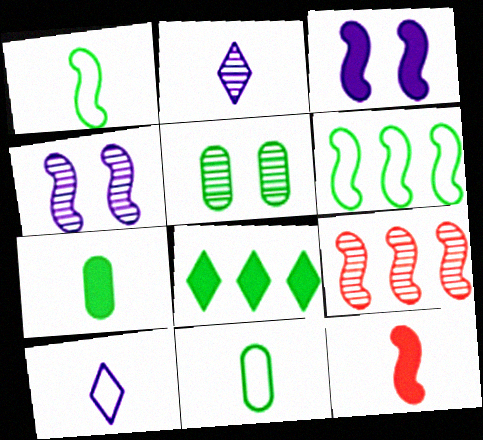[[1, 3, 9], 
[1, 5, 8], 
[2, 5, 9], 
[2, 11, 12], 
[4, 6, 12]]